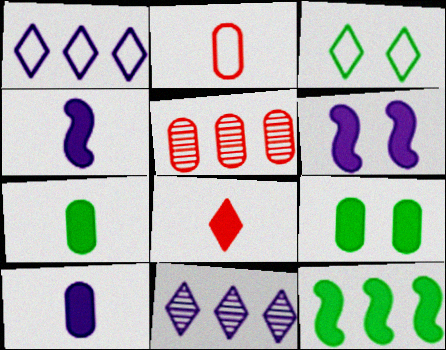[[1, 5, 12], 
[3, 4, 5], 
[3, 8, 11], 
[4, 7, 8]]